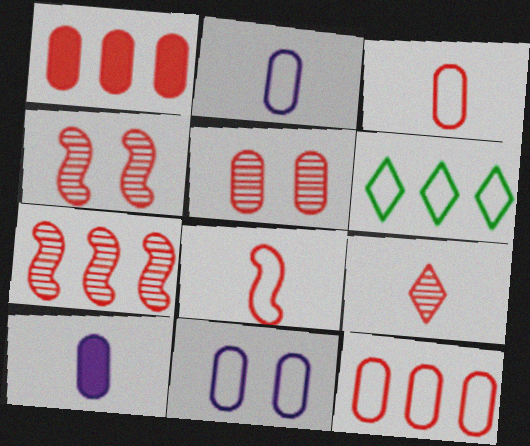[[1, 3, 5], 
[4, 6, 10], 
[5, 7, 9], 
[6, 8, 11]]